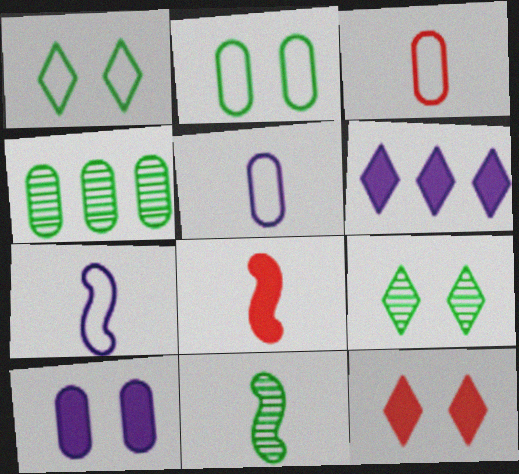[[3, 4, 10], 
[4, 7, 12], 
[4, 9, 11], 
[7, 8, 11]]